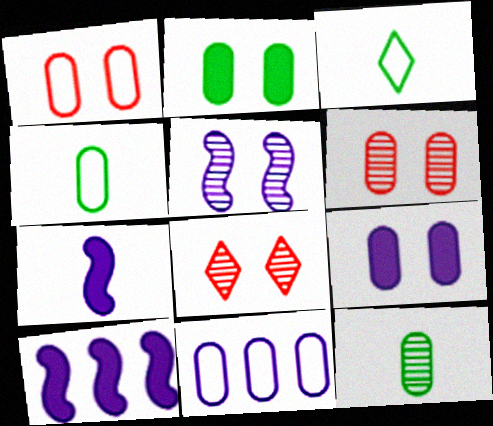[[1, 4, 11], 
[3, 6, 10], 
[4, 8, 10]]